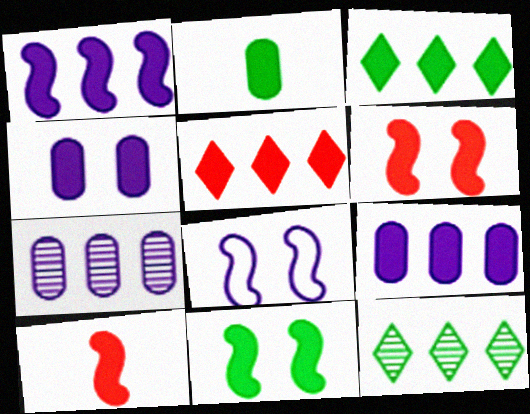[[1, 10, 11], 
[2, 3, 11], 
[3, 4, 10]]